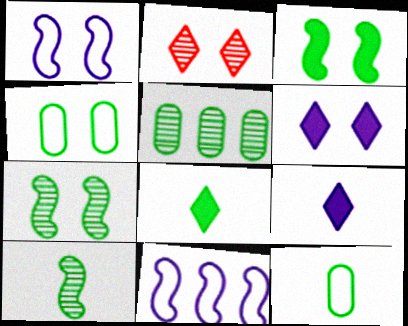[[8, 10, 12]]